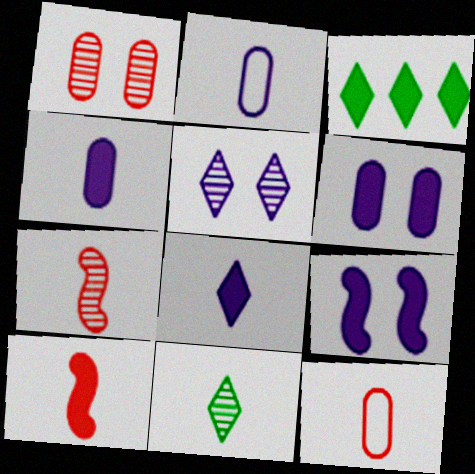[[2, 10, 11], 
[3, 6, 10]]